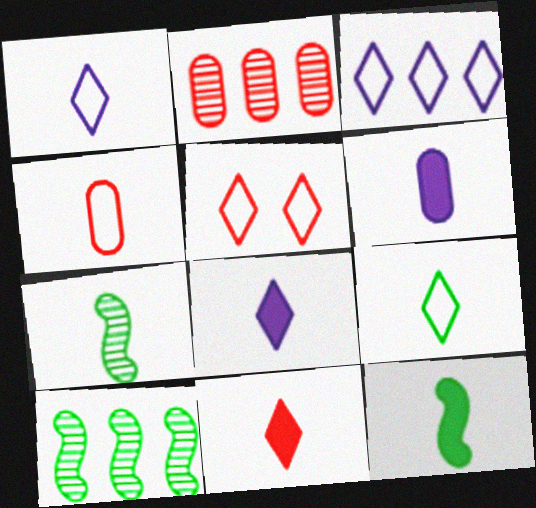[[3, 5, 9], 
[4, 7, 8], 
[5, 6, 10], 
[6, 11, 12]]